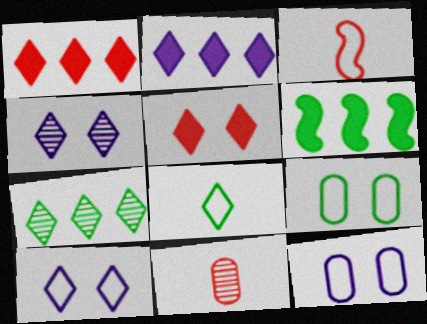[[1, 4, 8], 
[6, 10, 11]]